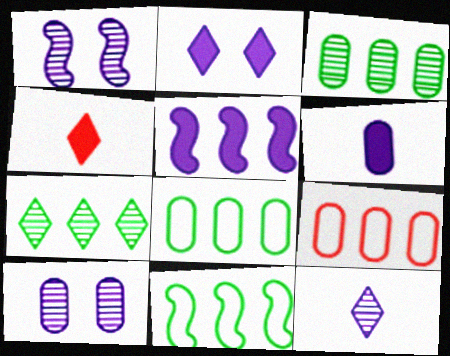[[1, 4, 8], 
[2, 5, 6], 
[4, 10, 11], 
[5, 7, 9]]